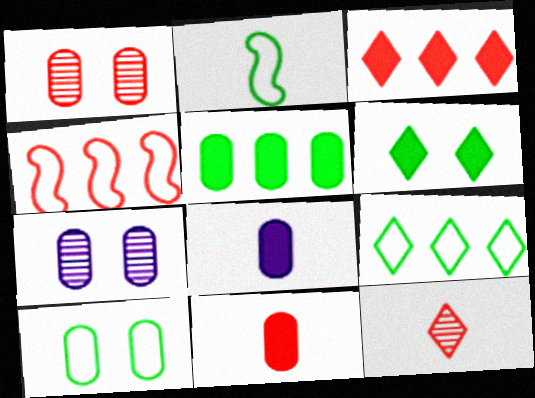[[2, 3, 7], 
[2, 8, 12], 
[2, 9, 10]]